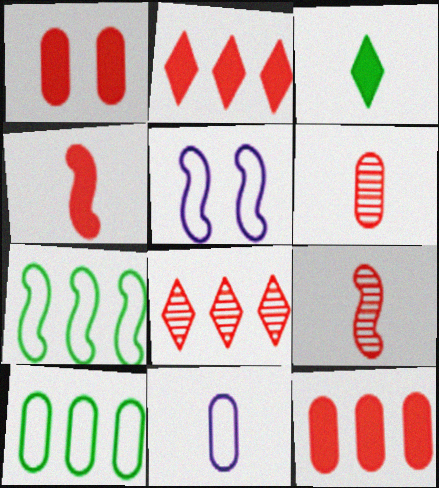[[1, 2, 4], 
[3, 9, 11]]